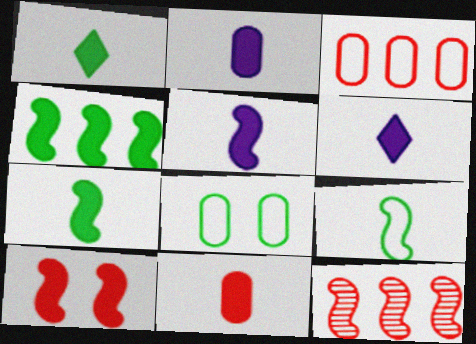[[1, 5, 11], 
[2, 5, 6], 
[4, 5, 10], 
[6, 7, 11], 
[6, 8, 12]]